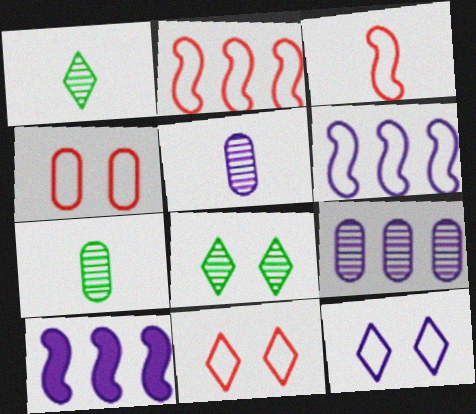[[1, 4, 10], 
[5, 10, 12], 
[7, 10, 11]]